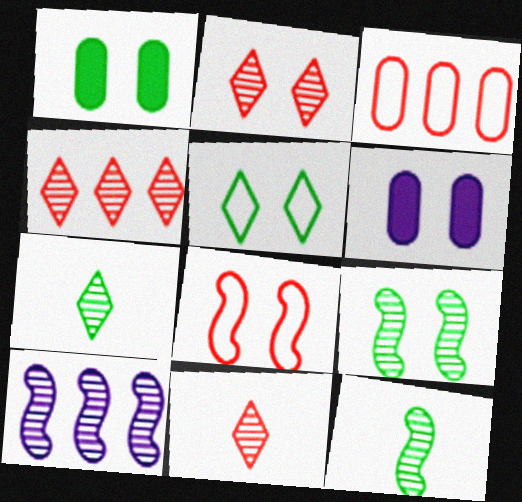[[1, 5, 9], 
[2, 4, 11]]